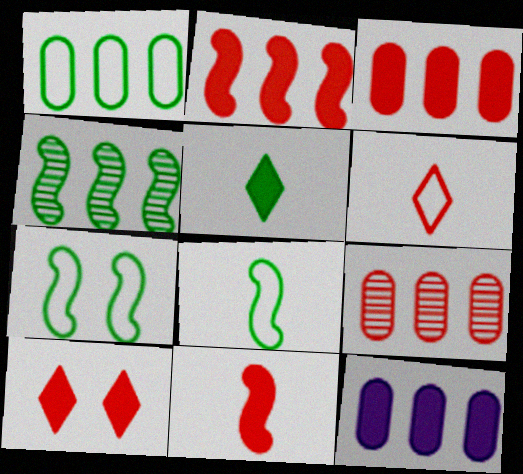[[1, 9, 12], 
[3, 10, 11]]